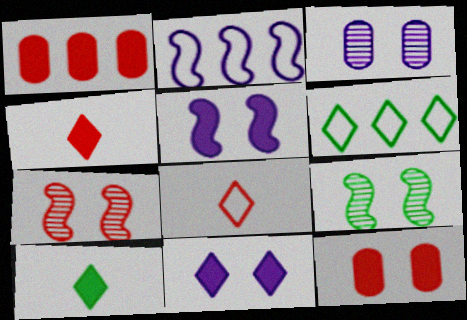[[1, 5, 10], 
[1, 7, 8]]